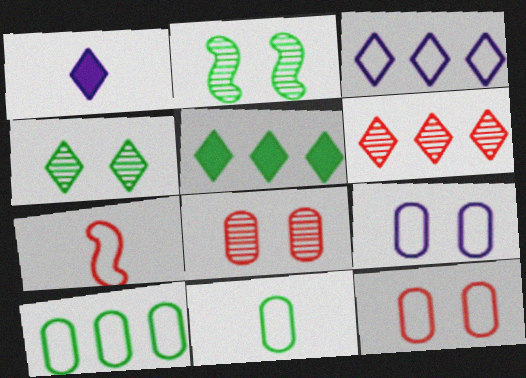[[2, 5, 11], 
[3, 5, 6]]